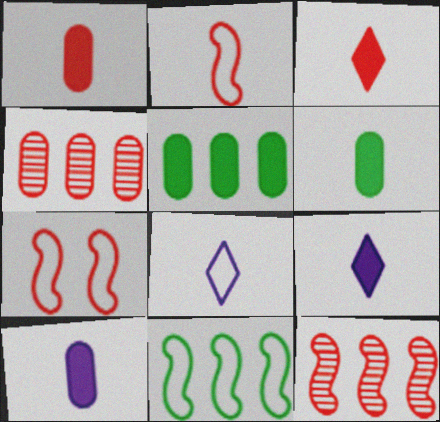[[1, 6, 10], 
[3, 4, 7]]